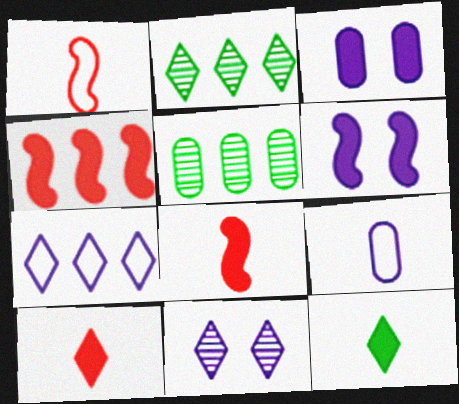[[1, 2, 3], 
[3, 4, 12], 
[4, 5, 7]]